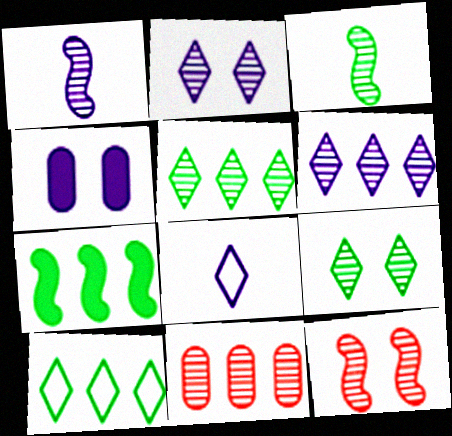[[1, 9, 11], 
[2, 3, 11]]